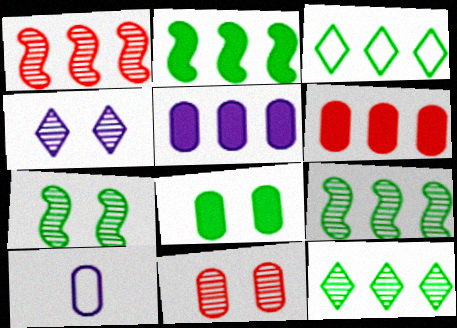[[1, 3, 5], 
[4, 7, 11]]